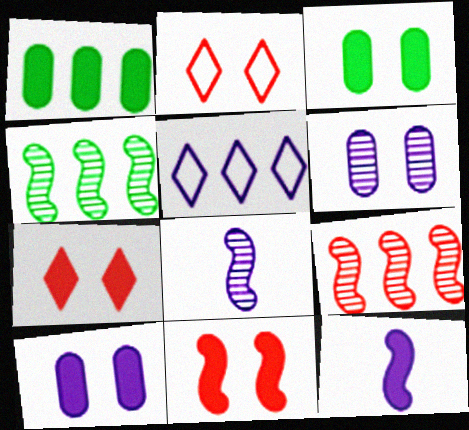[[1, 2, 8], 
[1, 5, 9], 
[1, 7, 12], 
[5, 6, 12], 
[5, 8, 10]]